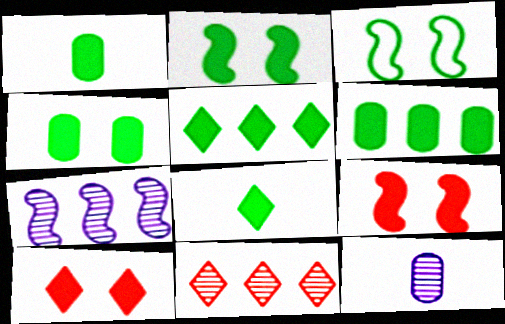[[1, 2, 5], 
[1, 4, 6], 
[2, 6, 8]]